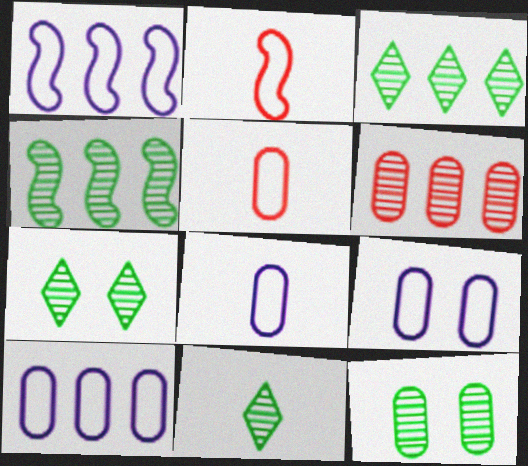[[3, 7, 11], 
[4, 11, 12], 
[8, 9, 10]]